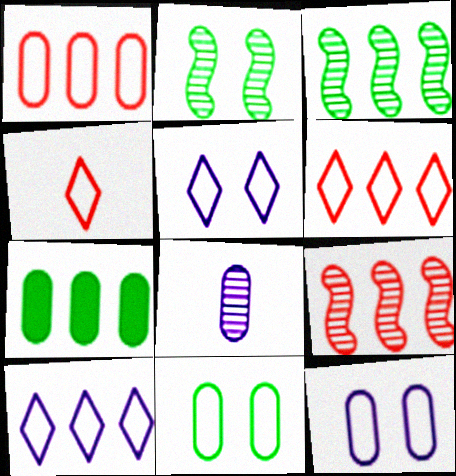[[7, 9, 10]]